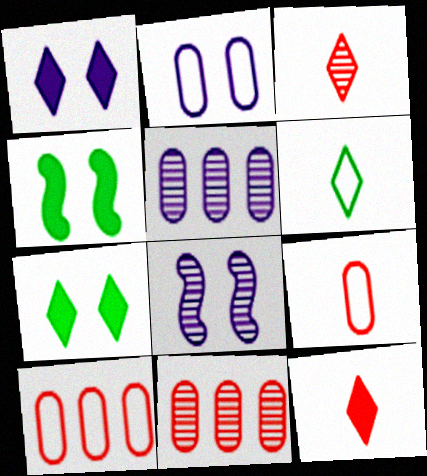[[1, 2, 8]]